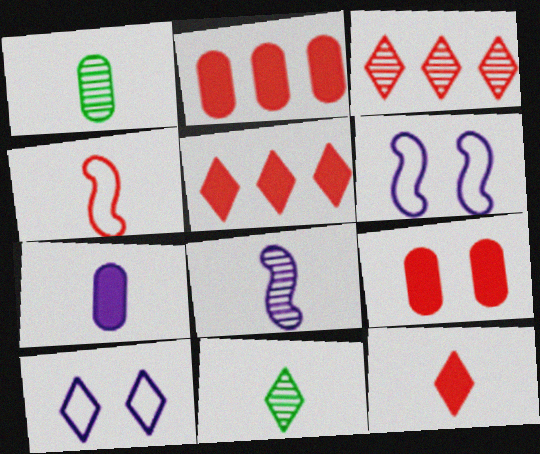[[1, 5, 6], 
[2, 6, 11], 
[3, 4, 9], 
[4, 7, 11], 
[5, 10, 11]]